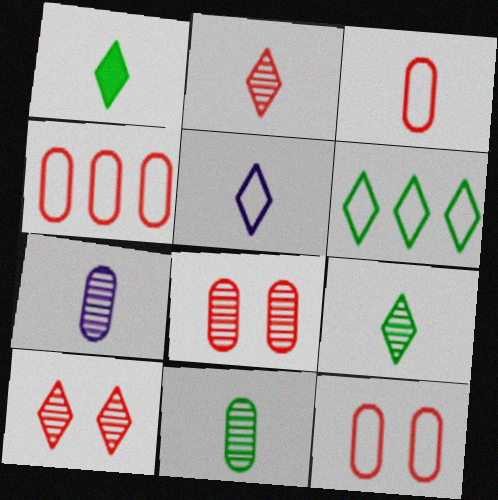[[1, 2, 5], 
[3, 4, 12]]